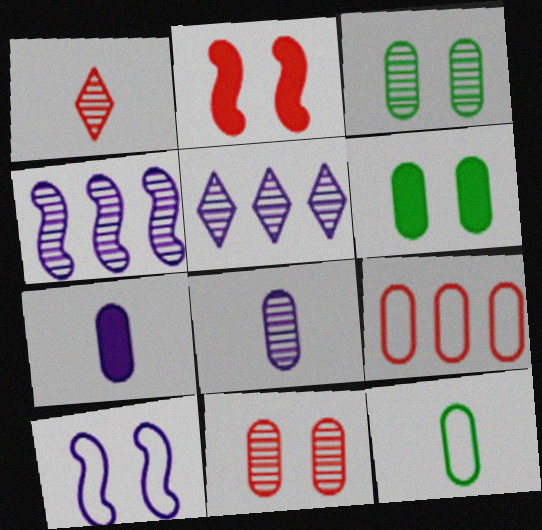[[1, 2, 9], 
[1, 3, 4], 
[2, 5, 12], 
[3, 7, 9], 
[5, 7, 10], 
[6, 8, 9]]